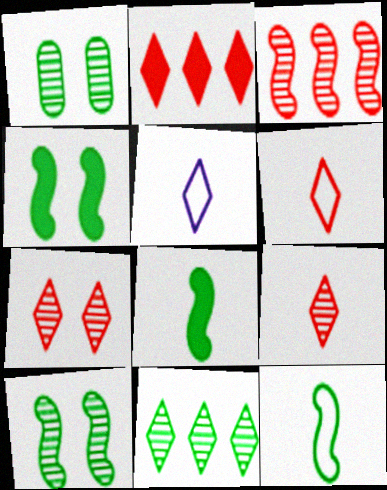[[2, 6, 7]]